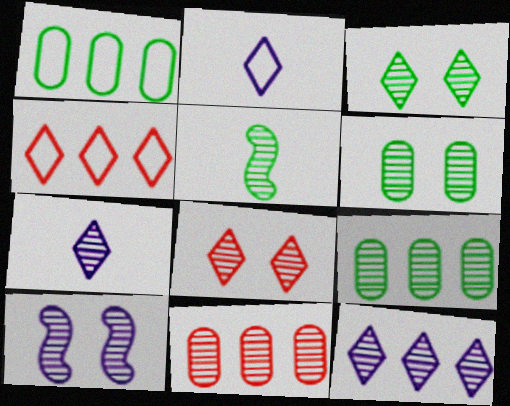[[3, 5, 9], 
[6, 8, 10]]